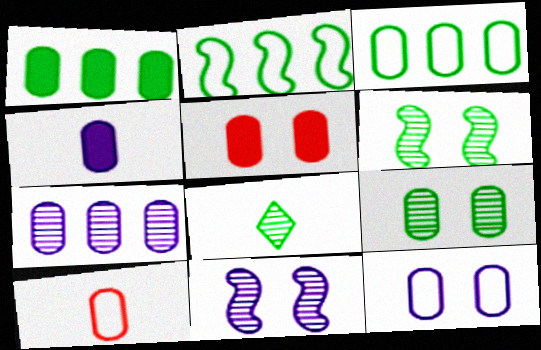[[1, 4, 5], 
[3, 10, 12], 
[4, 7, 12], 
[5, 9, 12]]